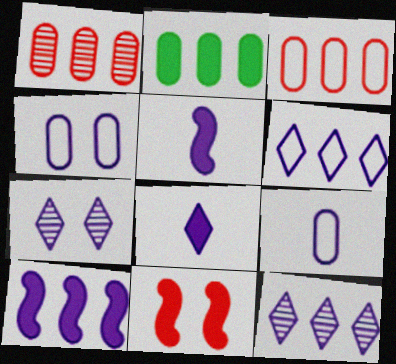[[2, 8, 11], 
[4, 5, 12], 
[6, 7, 8], 
[7, 9, 10]]